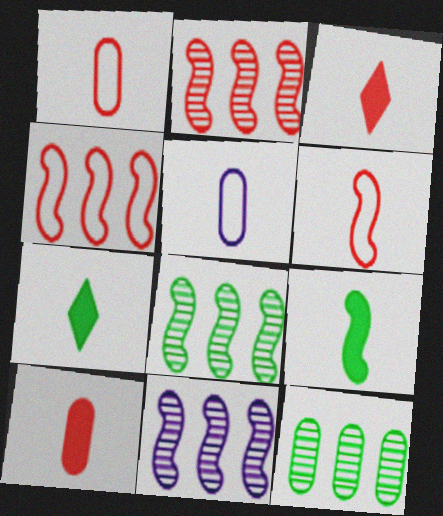[[2, 8, 11]]